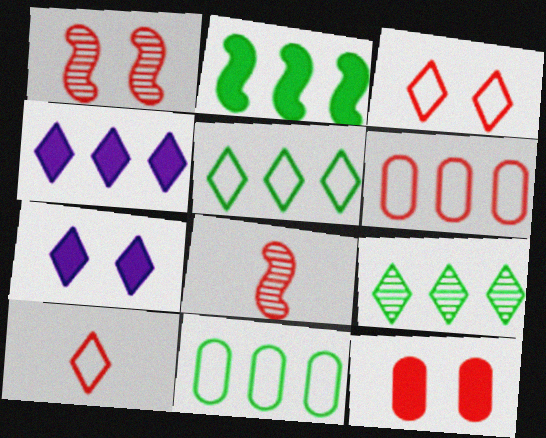[[1, 3, 12], 
[2, 9, 11], 
[7, 8, 11], 
[7, 9, 10]]